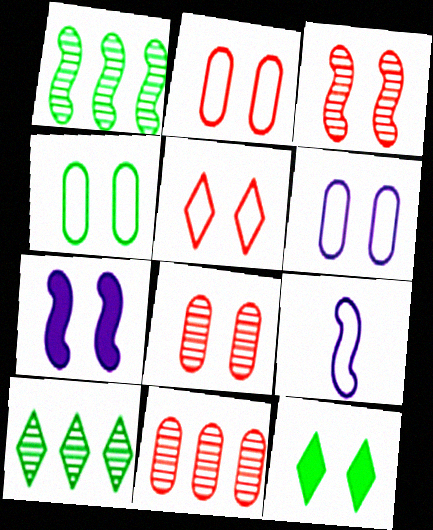[[2, 4, 6], 
[3, 6, 12], 
[9, 11, 12]]